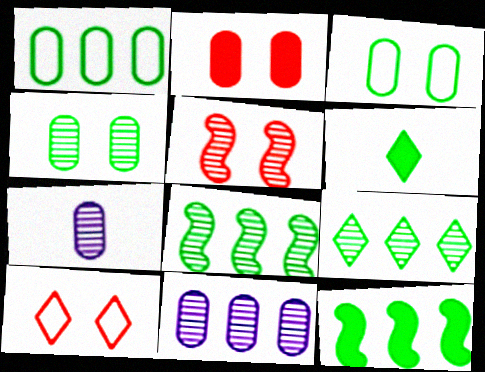[[1, 2, 7], 
[1, 9, 12], 
[2, 5, 10], 
[3, 6, 8], 
[5, 7, 9], 
[7, 10, 12]]